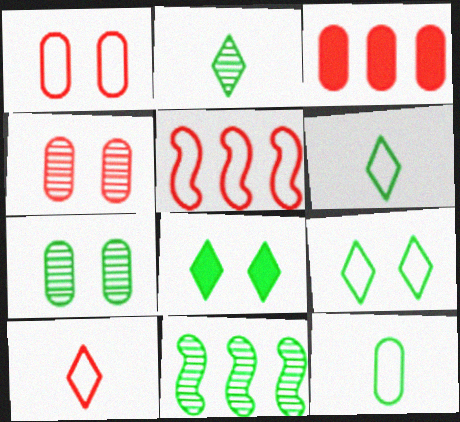[[1, 5, 10], 
[2, 7, 11], 
[8, 11, 12]]